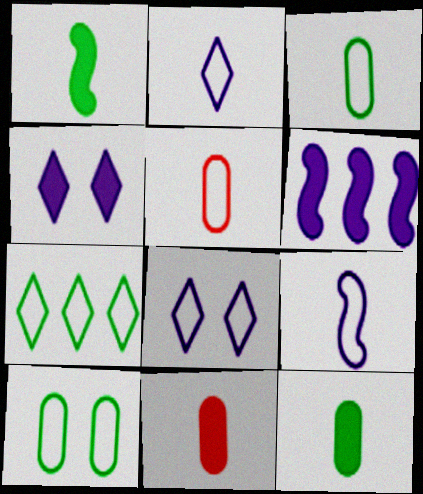[]